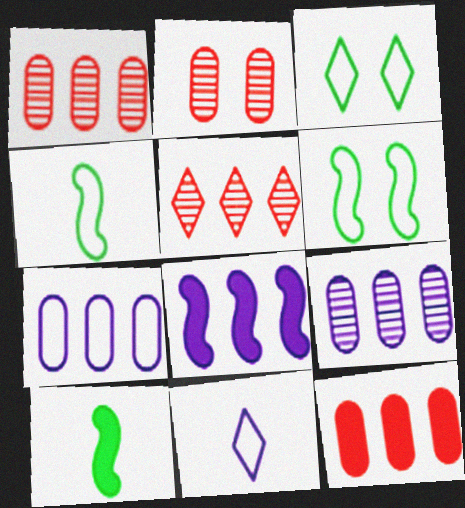[]